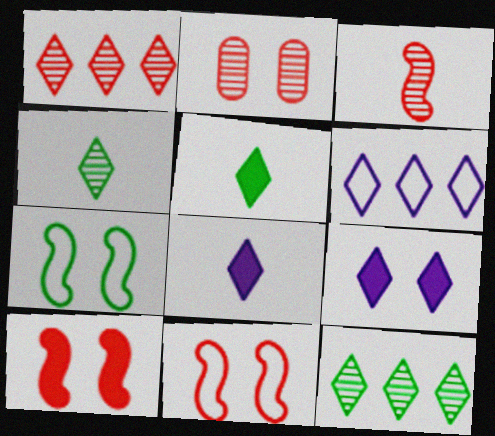[[1, 2, 3], 
[2, 7, 9]]